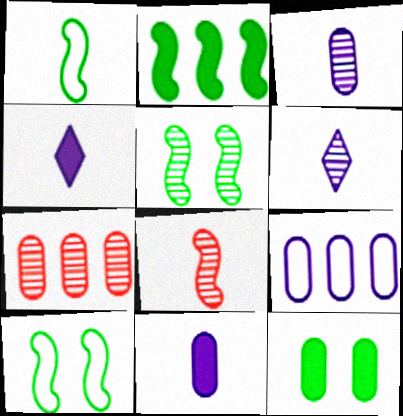[[1, 2, 5], 
[4, 7, 10], 
[5, 6, 7]]